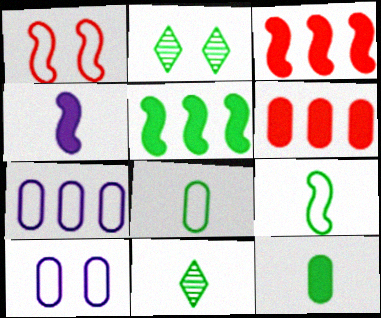[[2, 5, 8], 
[3, 10, 11], 
[9, 11, 12]]